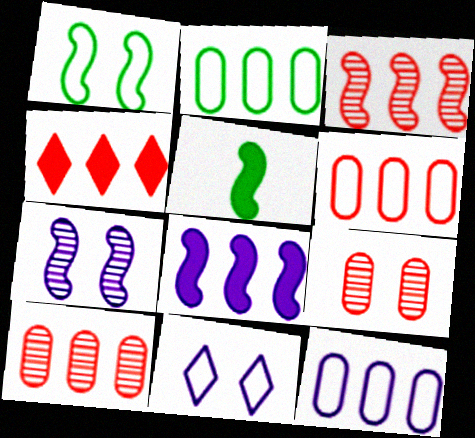[[2, 6, 12], 
[3, 4, 6], 
[5, 10, 11]]